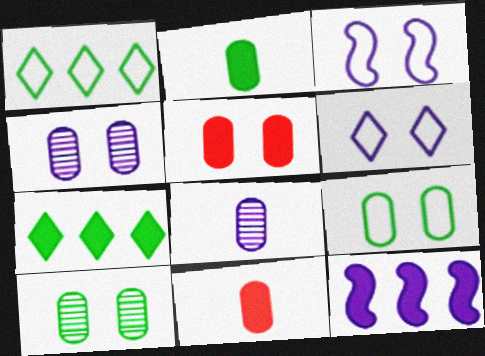[[4, 5, 9], 
[6, 8, 12]]